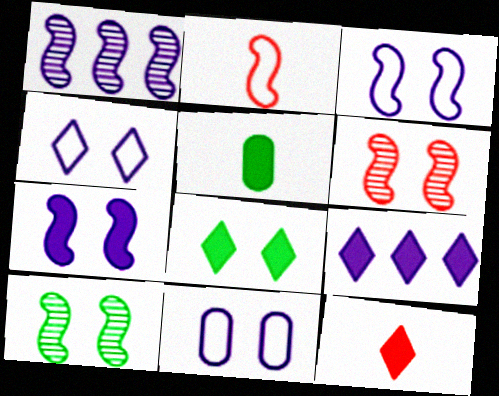[[3, 4, 11], 
[6, 8, 11], 
[8, 9, 12]]